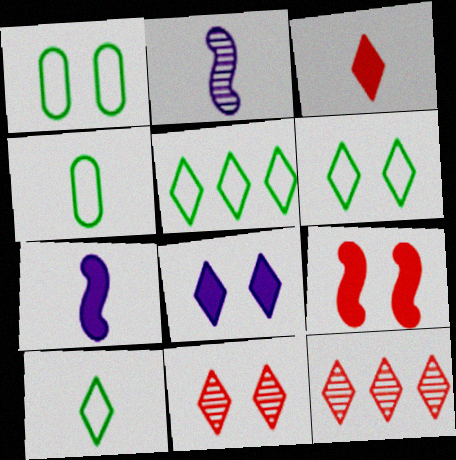[[1, 7, 12], 
[2, 3, 4], 
[5, 6, 10], 
[6, 8, 11], 
[8, 10, 12]]